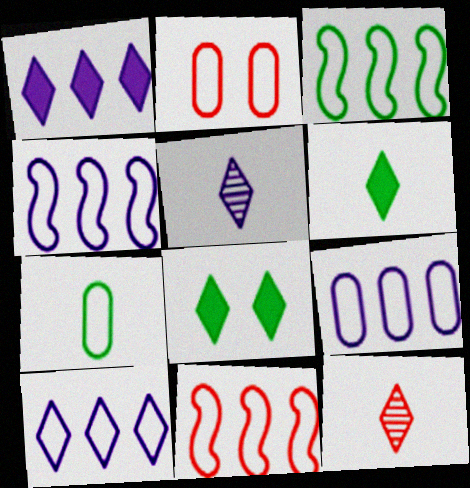[[2, 7, 9], 
[3, 4, 11], 
[4, 9, 10], 
[8, 10, 12]]